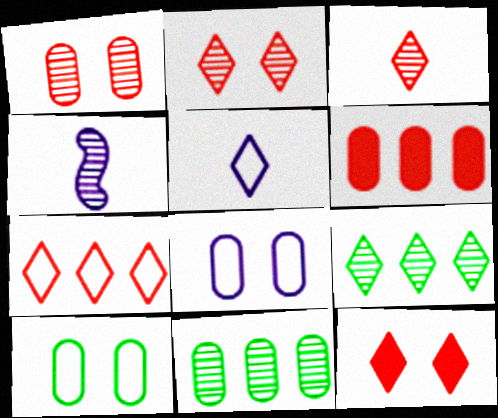[[1, 4, 9], 
[2, 4, 11], 
[3, 7, 12], 
[5, 9, 12]]